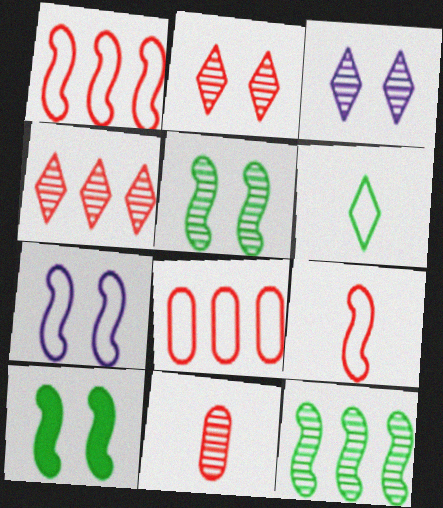[[3, 11, 12], 
[6, 7, 8]]